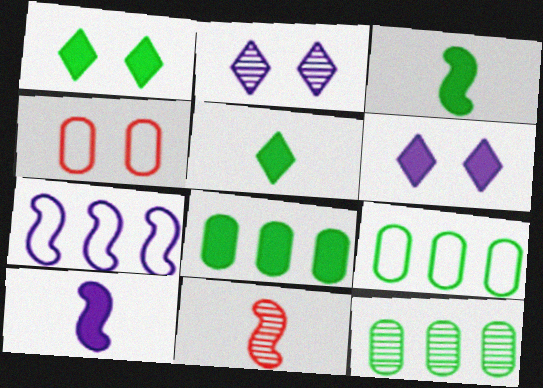[[1, 3, 8], 
[2, 11, 12], 
[6, 9, 11], 
[8, 9, 12]]